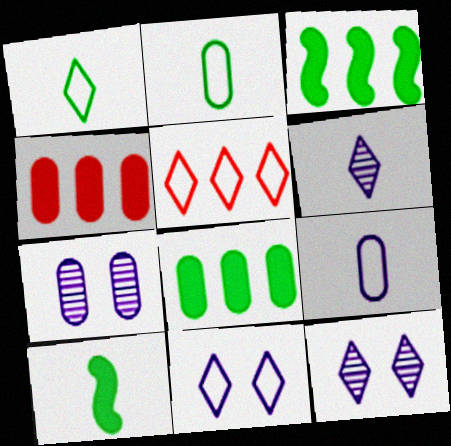[[1, 5, 11], 
[2, 4, 7], 
[5, 7, 10]]